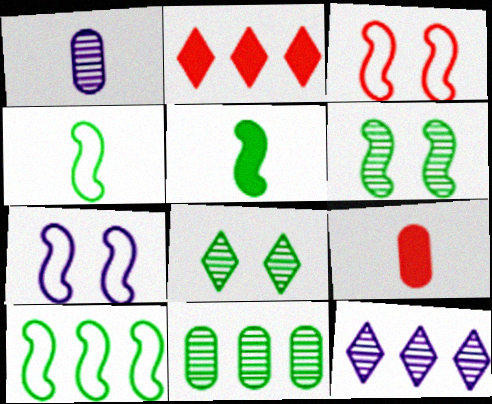[[5, 6, 10]]